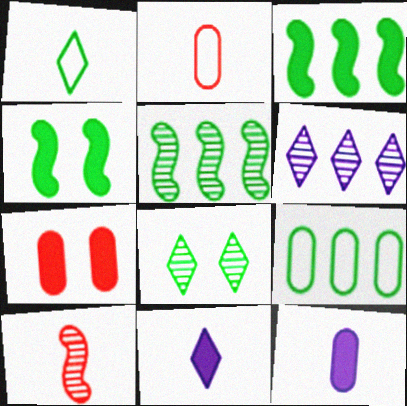[[1, 10, 12], 
[2, 4, 6], 
[3, 7, 11]]